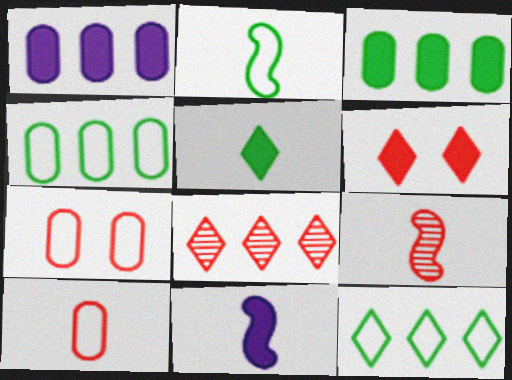[[2, 9, 11], 
[3, 6, 11]]